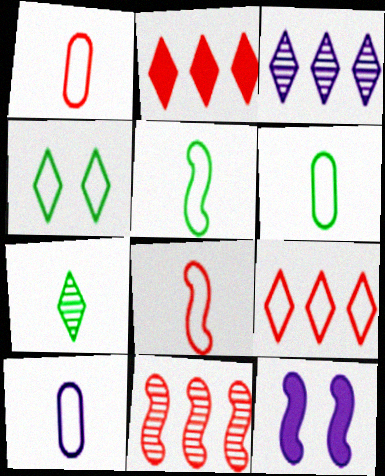[[1, 6, 10], 
[3, 10, 12], 
[5, 11, 12]]